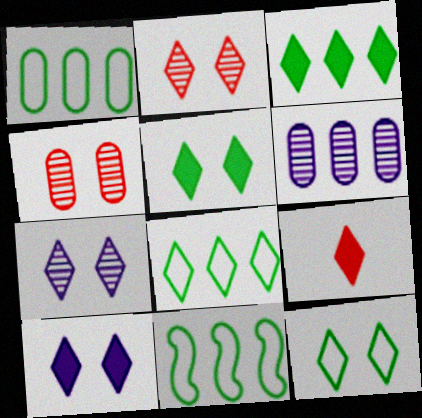[[1, 8, 11], 
[2, 10, 12], 
[3, 9, 10], 
[7, 8, 9]]